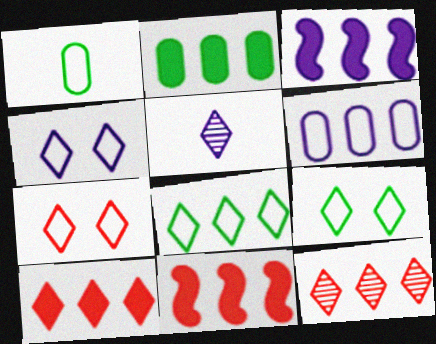[[2, 3, 10], 
[4, 7, 9], 
[5, 9, 10]]